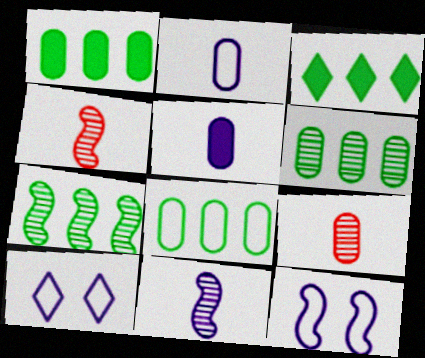[[1, 4, 10], 
[1, 6, 8], 
[3, 7, 8], 
[3, 9, 12]]